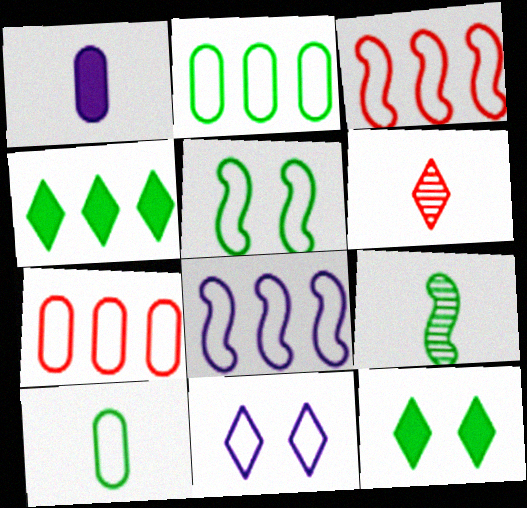[[2, 9, 12], 
[3, 10, 11], 
[4, 6, 11]]